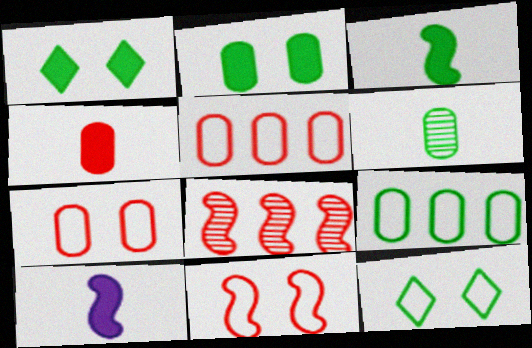[[2, 6, 9]]